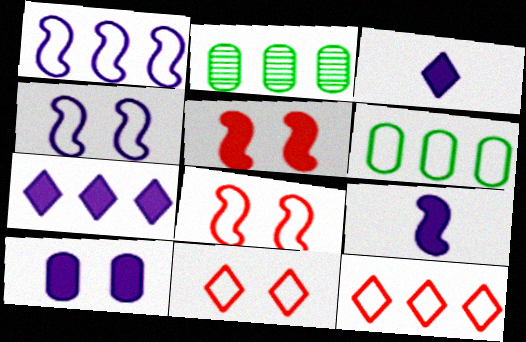[[1, 6, 12], 
[2, 3, 8], 
[2, 9, 11], 
[7, 9, 10]]